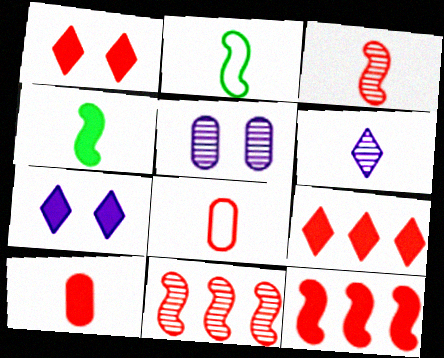[[1, 8, 11], 
[1, 10, 12], 
[2, 5, 9], 
[2, 6, 10], 
[4, 6, 8]]